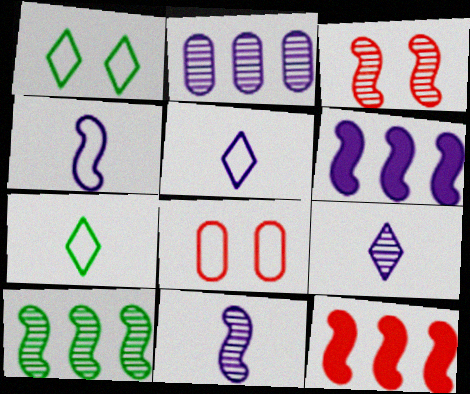[[3, 10, 11]]